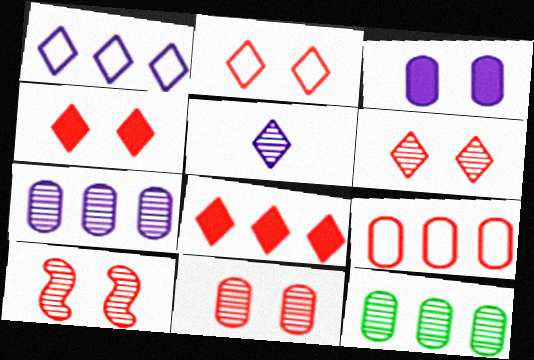[[2, 4, 6], 
[5, 10, 12], 
[6, 10, 11]]